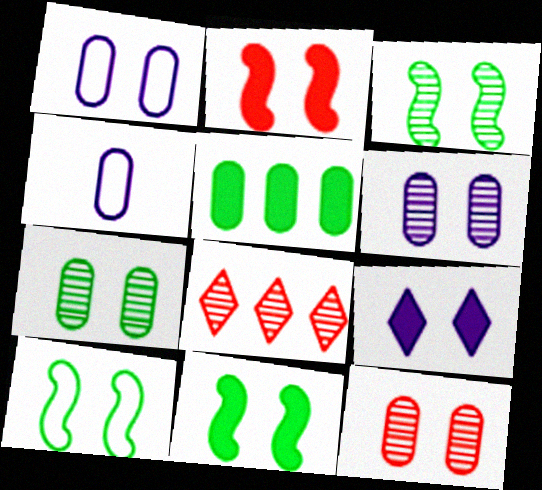[[3, 10, 11], 
[4, 5, 12], 
[4, 8, 11], 
[6, 7, 12], 
[9, 10, 12]]